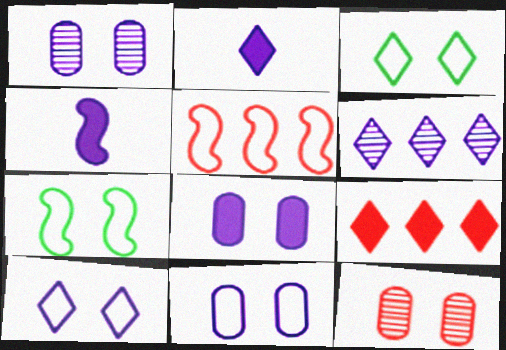[[1, 8, 11], 
[2, 6, 10], 
[4, 6, 11]]